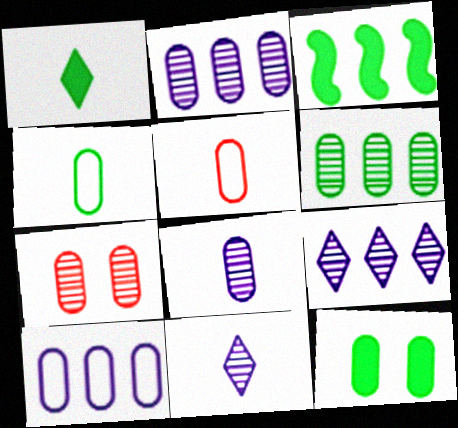[[1, 3, 12], 
[2, 5, 12], 
[4, 6, 12], 
[6, 7, 8]]